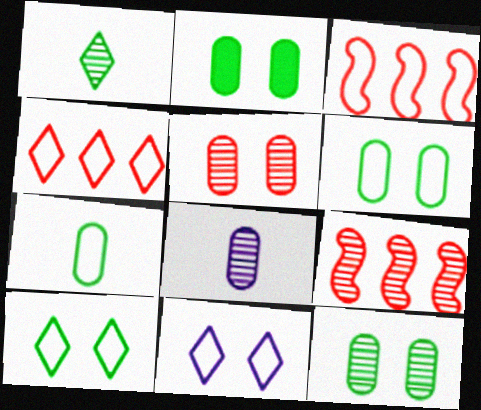[[2, 6, 12], 
[3, 7, 11]]